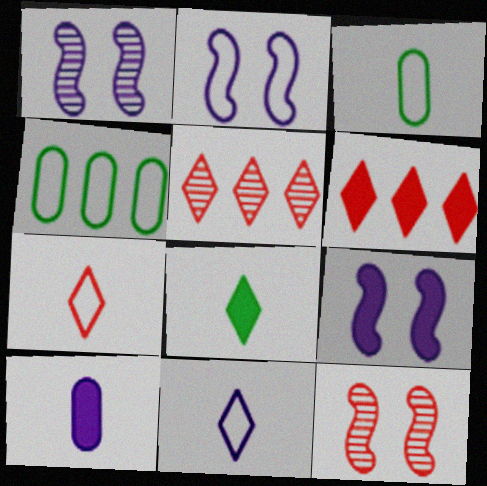[[1, 2, 9], 
[1, 3, 6], 
[2, 4, 7], 
[3, 5, 9]]